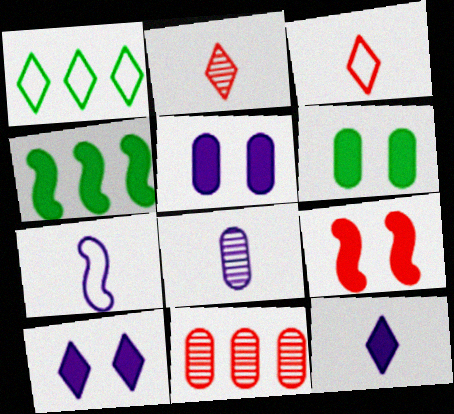[[1, 2, 10], 
[1, 8, 9], 
[3, 9, 11], 
[6, 9, 10], 
[7, 8, 12]]